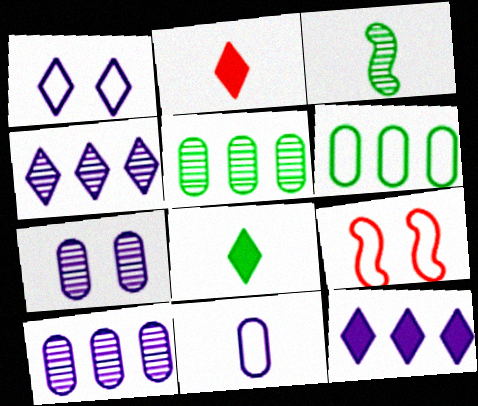[[2, 3, 11], 
[8, 9, 10]]